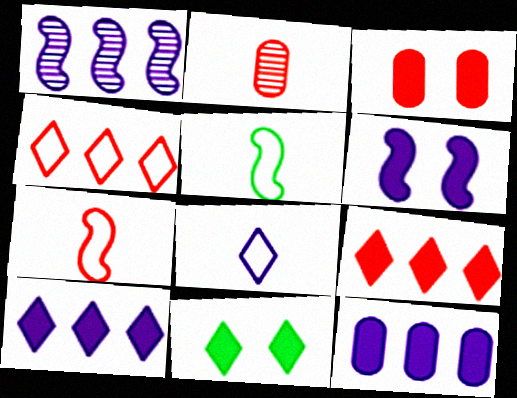[[3, 6, 11]]